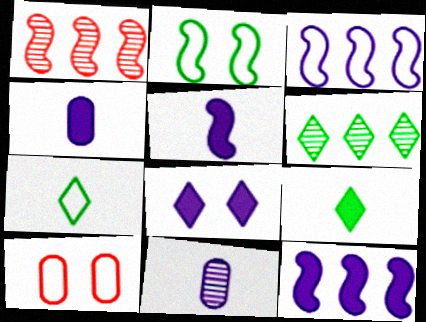[[1, 2, 5], 
[3, 7, 10], 
[3, 8, 11], 
[4, 8, 12], 
[5, 6, 10]]